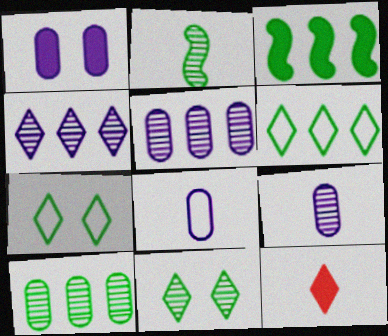[[1, 3, 12], 
[1, 5, 8], 
[2, 8, 12], 
[2, 10, 11], 
[3, 6, 10], 
[4, 7, 12]]